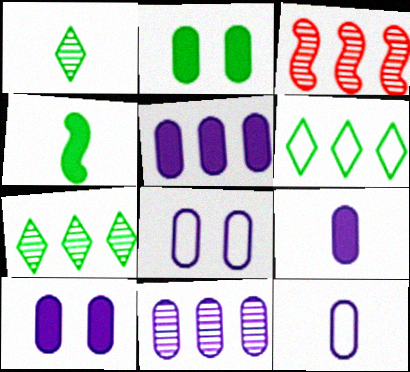[[3, 5, 6], 
[3, 7, 11], 
[5, 9, 10], 
[8, 9, 11], 
[10, 11, 12]]